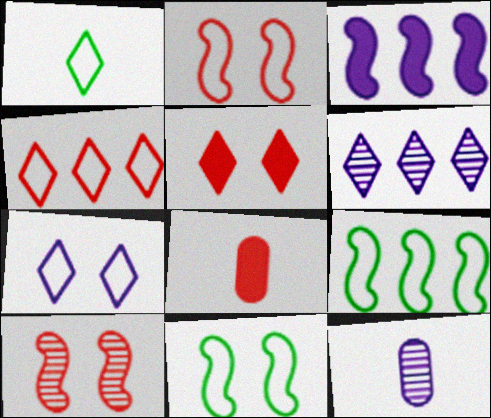[[1, 4, 7], 
[1, 5, 6], 
[3, 7, 12], 
[4, 8, 10], 
[5, 9, 12], 
[6, 8, 11]]